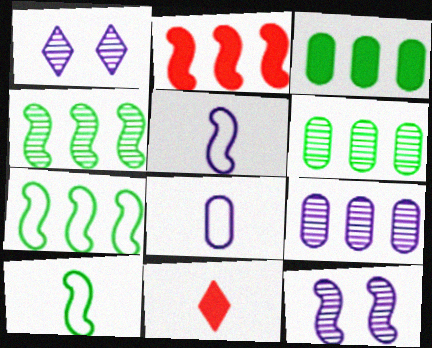[[2, 10, 12]]